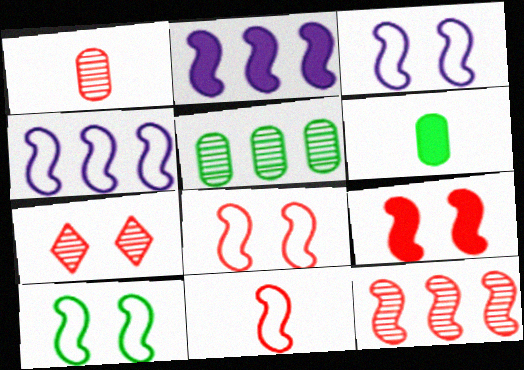[[1, 7, 12], 
[3, 8, 10], 
[4, 6, 7], 
[4, 10, 11], 
[9, 11, 12]]